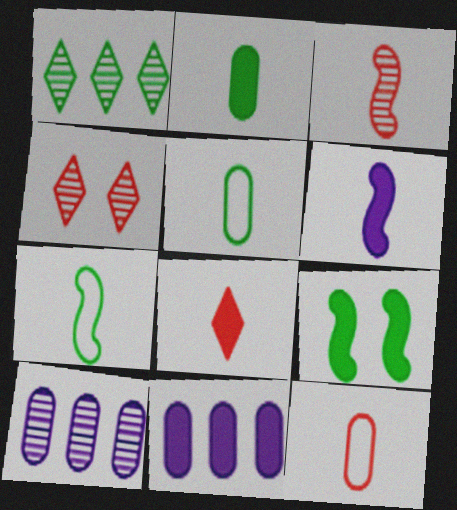[[1, 5, 9], 
[2, 6, 8], 
[3, 6, 7], 
[3, 8, 12], 
[4, 7, 11], 
[8, 9, 11]]